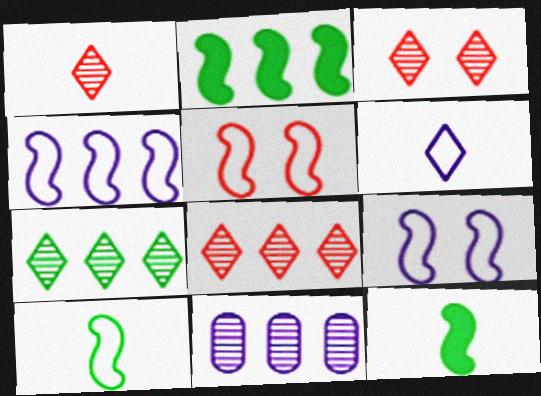[[1, 3, 8], 
[4, 5, 10]]